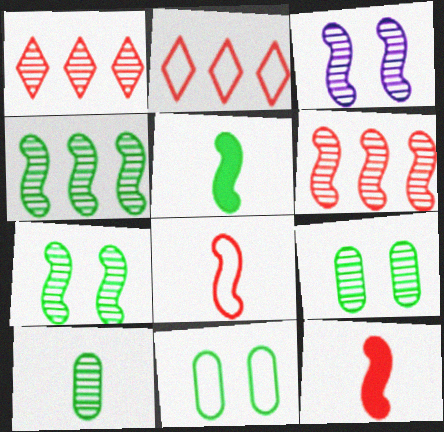[[1, 3, 10]]